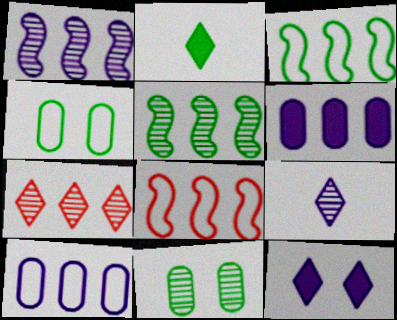[[2, 3, 11], 
[2, 4, 5], 
[3, 6, 7]]